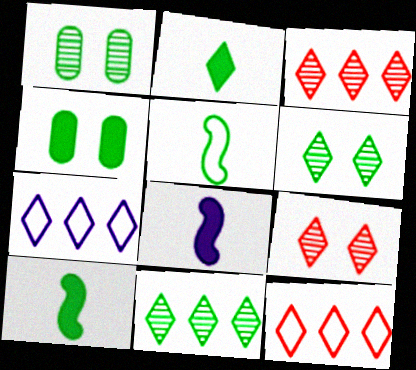[[1, 8, 12], 
[2, 7, 9], 
[4, 5, 11]]